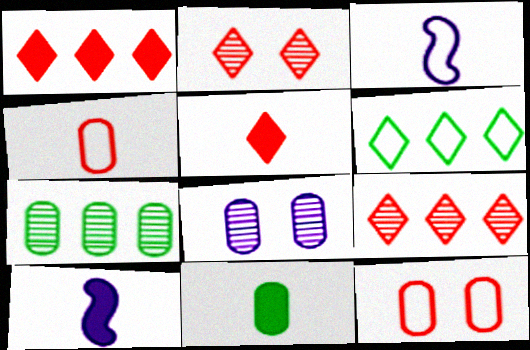[[3, 6, 12], 
[5, 10, 11]]